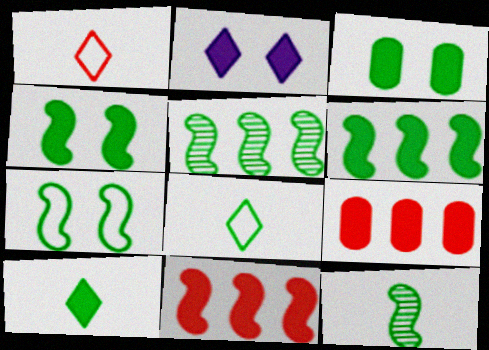[[3, 5, 8], 
[3, 6, 10], 
[6, 7, 12]]